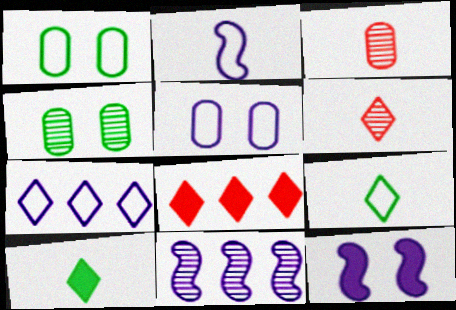[[2, 3, 10], 
[2, 4, 8], 
[2, 5, 7], 
[2, 11, 12], 
[4, 6, 11]]